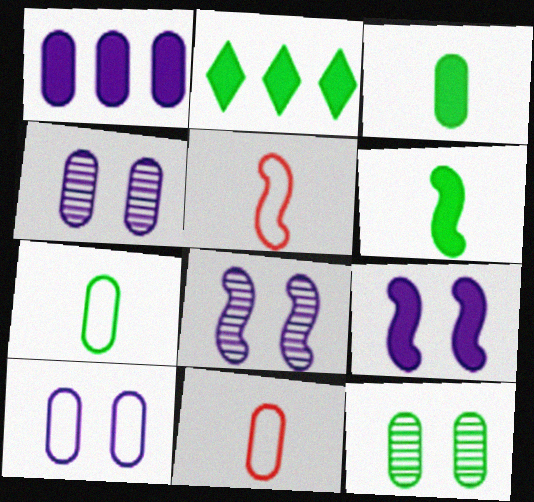[[1, 11, 12], 
[2, 4, 5], 
[2, 8, 11]]